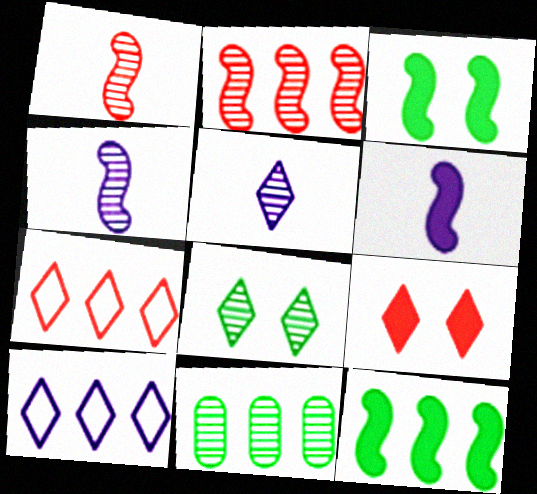[]